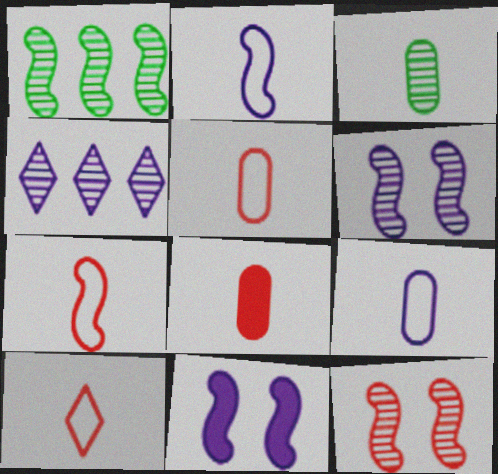[[1, 7, 11], 
[3, 4, 12], 
[3, 8, 9], 
[4, 9, 11], 
[5, 7, 10]]